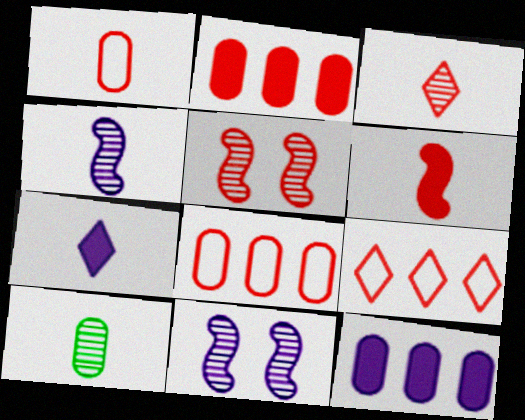[[1, 3, 6], 
[3, 4, 10]]